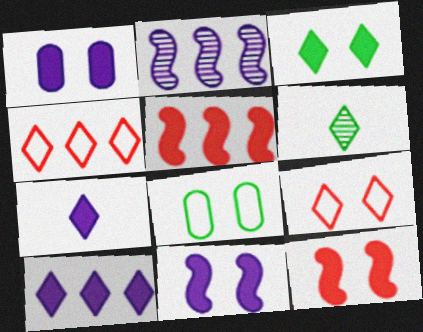[[1, 3, 12], 
[6, 9, 10]]